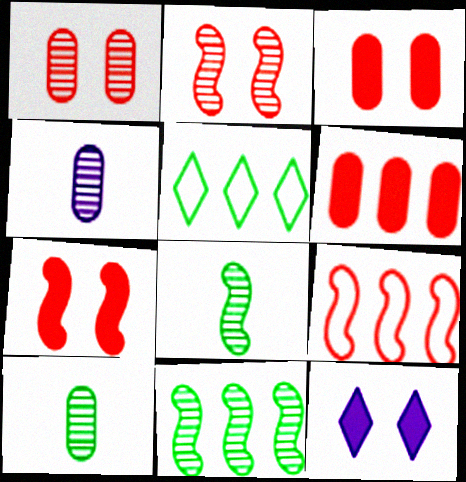[[4, 5, 7], 
[9, 10, 12]]